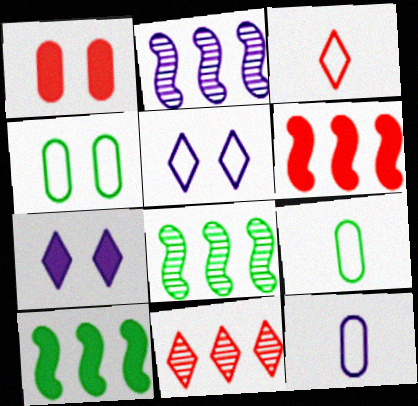[[2, 7, 12]]